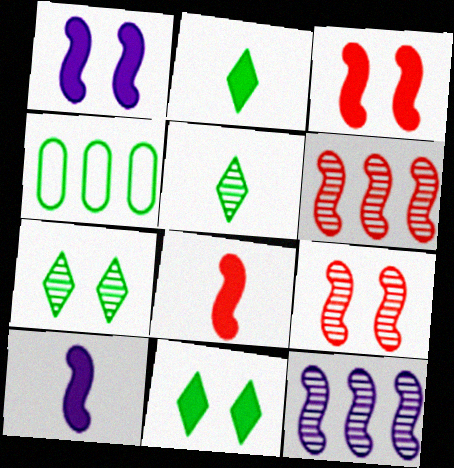[]